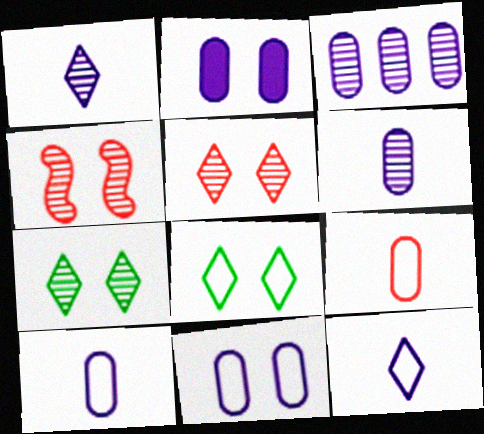[[2, 3, 10], 
[2, 4, 8]]